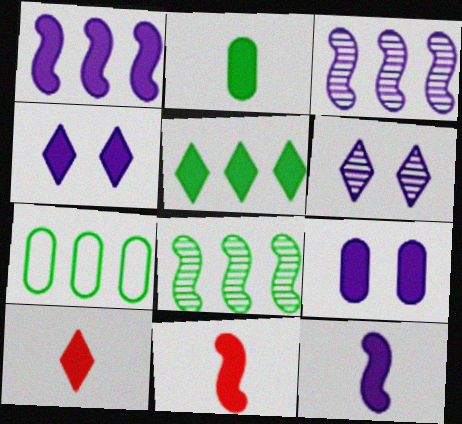[[2, 10, 12], 
[4, 5, 10], 
[5, 7, 8], 
[5, 9, 11], 
[6, 7, 11]]